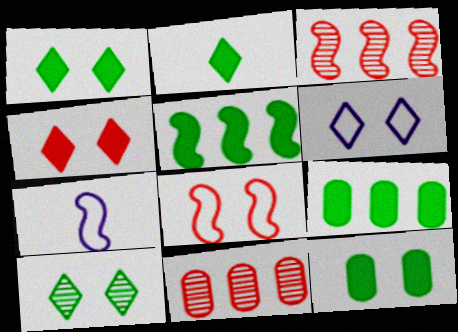[[1, 7, 11], 
[2, 5, 12], 
[4, 6, 10]]